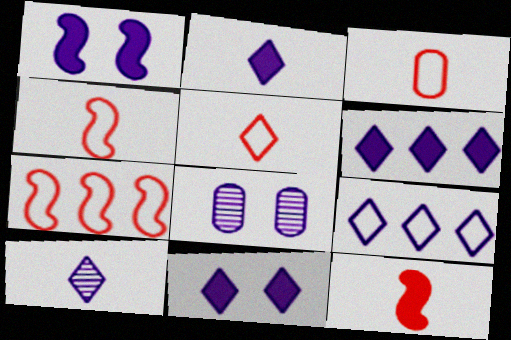[[2, 6, 11], 
[3, 4, 5], 
[9, 10, 11]]